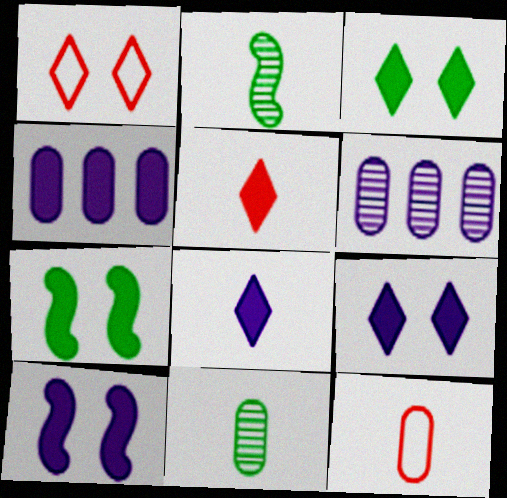[[1, 2, 4], 
[2, 8, 12], 
[4, 5, 7], 
[4, 8, 10]]